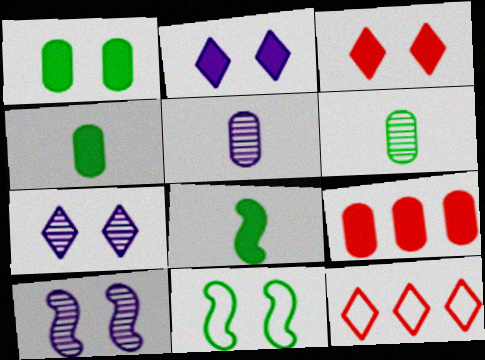[[2, 8, 9], 
[4, 10, 12]]